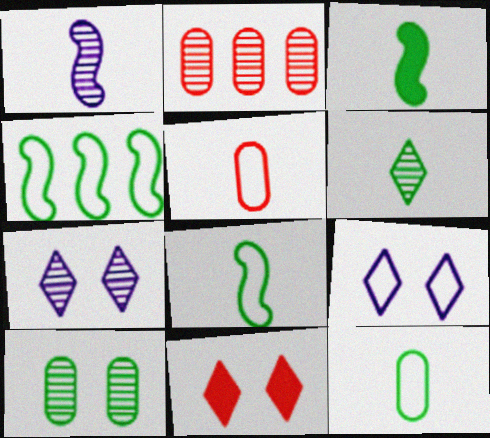[[2, 3, 9], 
[3, 6, 12], 
[4, 5, 9]]